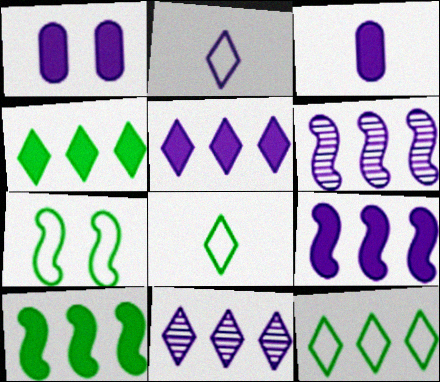[[1, 2, 6]]